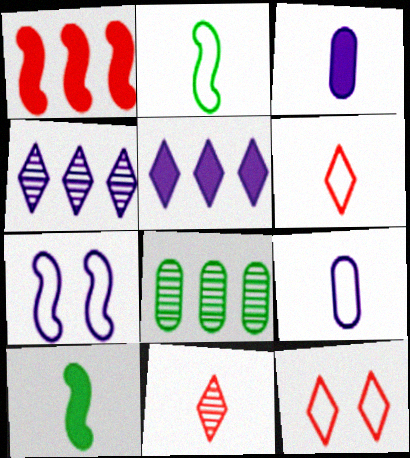[[2, 3, 11], 
[2, 6, 9], 
[3, 4, 7], 
[9, 10, 11]]